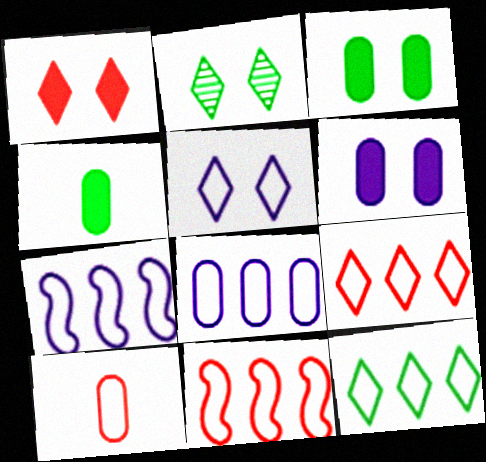[[1, 2, 5], 
[8, 11, 12]]